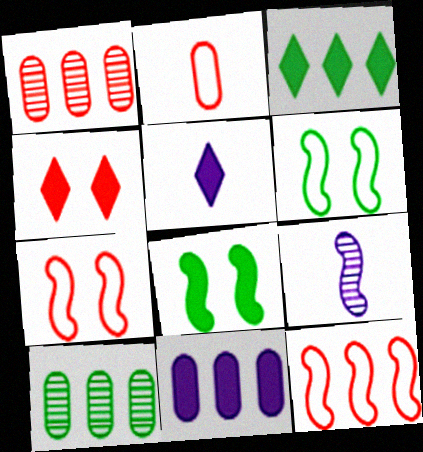[[1, 5, 6], 
[3, 4, 5], 
[5, 7, 10], 
[8, 9, 12]]